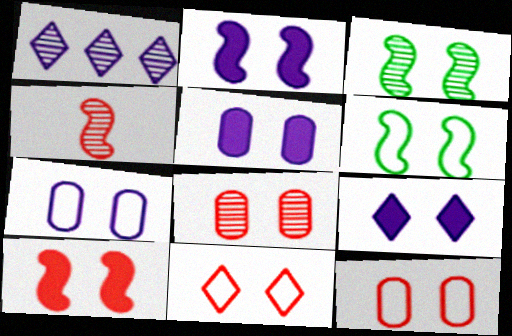[[2, 5, 9], 
[3, 5, 11], 
[3, 9, 12], 
[6, 7, 11], 
[6, 8, 9], 
[8, 10, 11]]